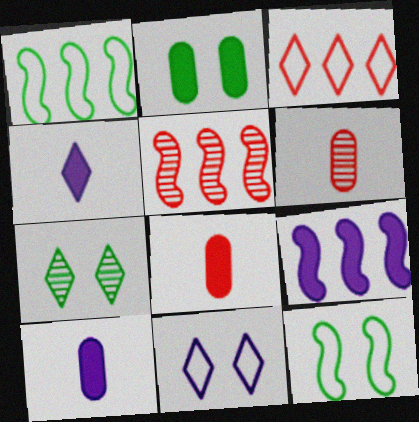[[1, 5, 9], 
[2, 7, 12], 
[3, 4, 7]]